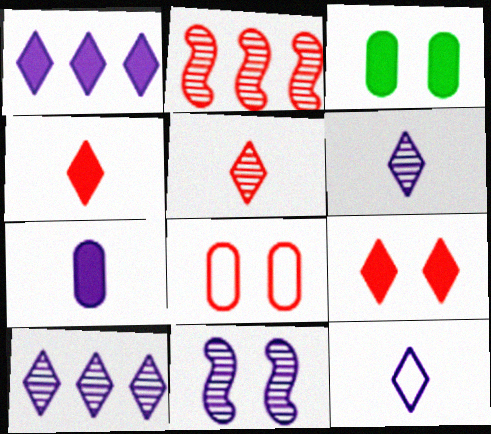[[2, 3, 12], 
[2, 4, 8]]